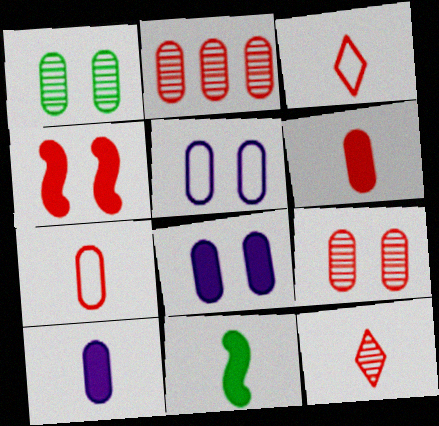[[2, 3, 4]]